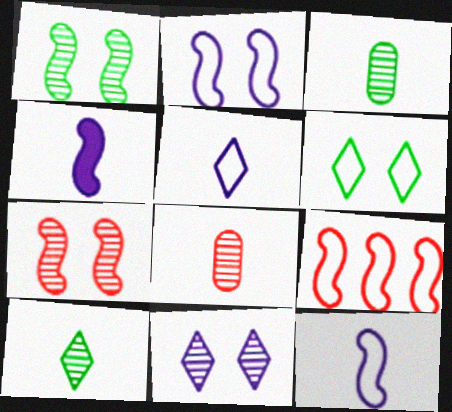[[1, 4, 9]]